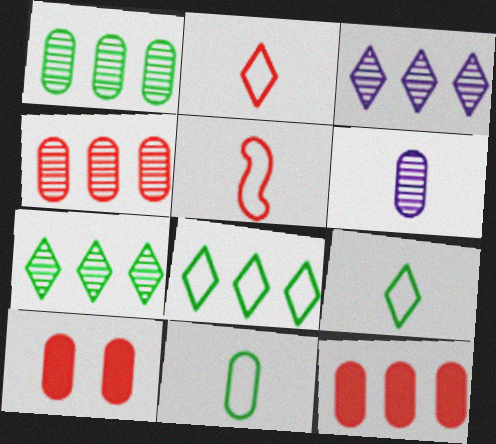[]